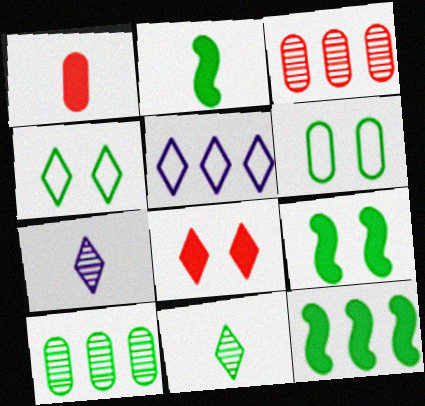[[2, 4, 10], 
[2, 9, 12], 
[3, 5, 12], 
[5, 8, 11], 
[6, 11, 12]]